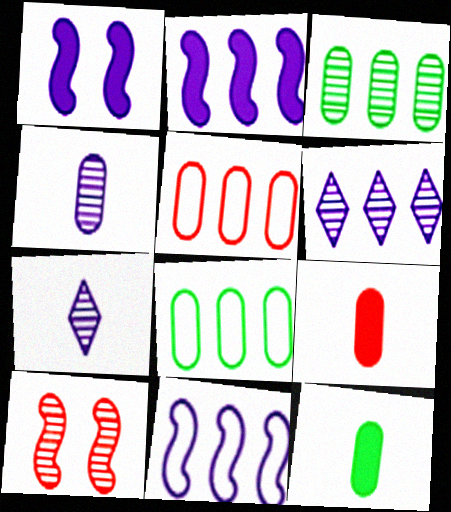[[3, 7, 10]]